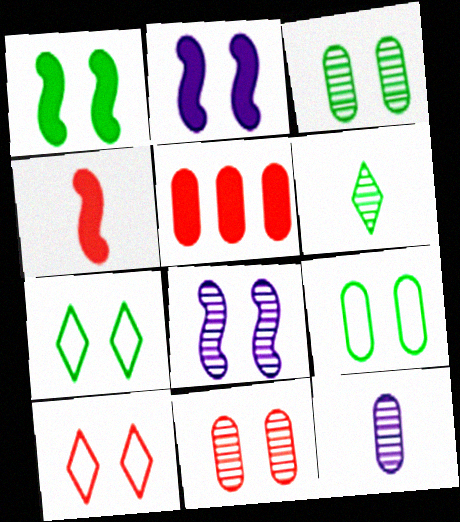[[1, 3, 7], 
[2, 3, 10], 
[2, 7, 11], 
[5, 9, 12]]